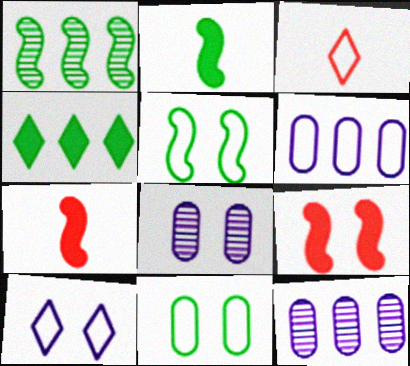[[1, 2, 5], 
[3, 5, 6]]